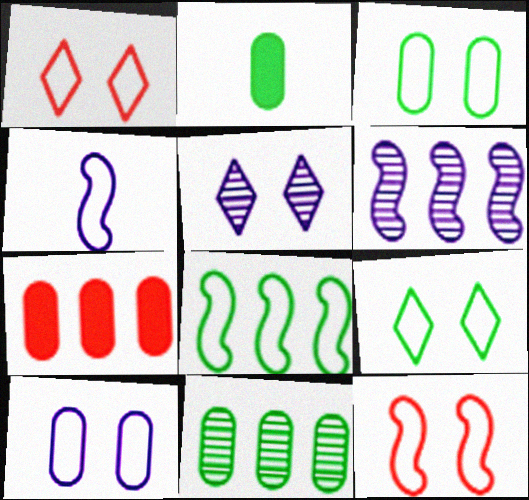[[1, 2, 6], 
[2, 3, 11], 
[4, 8, 12], 
[9, 10, 12]]